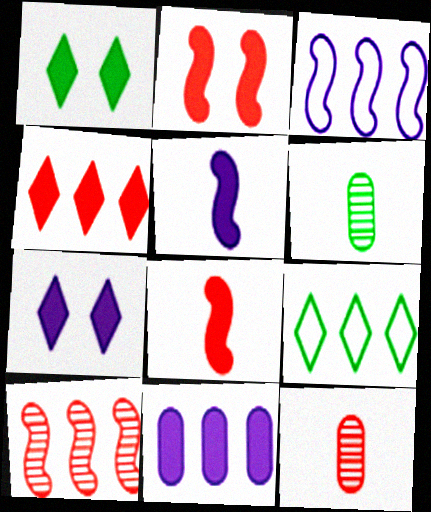[[1, 3, 12], 
[1, 8, 11], 
[5, 7, 11], 
[9, 10, 11]]